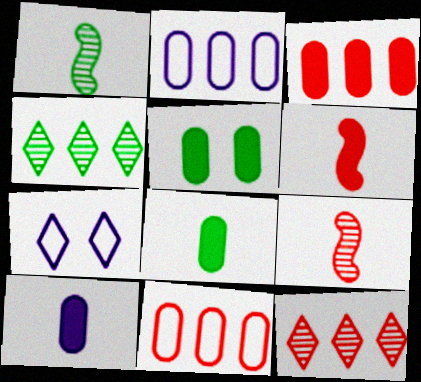[[1, 3, 7], 
[3, 5, 10]]